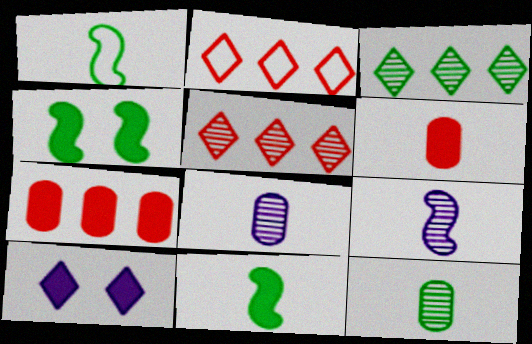[[2, 4, 8], 
[7, 10, 11]]